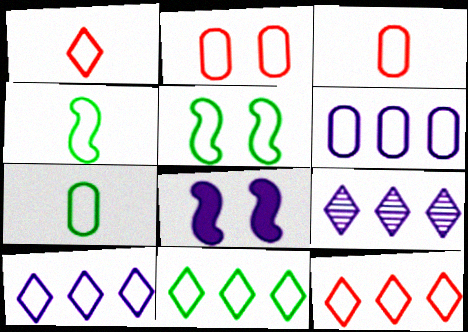[[1, 5, 6], 
[2, 4, 10], 
[2, 6, 7], 
[3, 5, 10], 
[5, 7, 11], 
[10, 11, 12]]